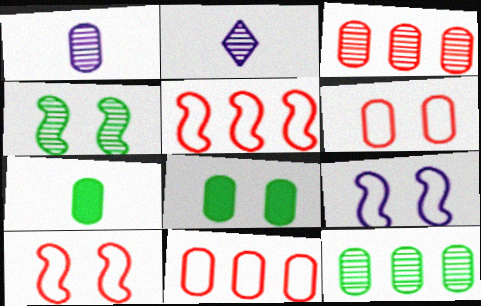[[1, 8, 11], 
[2, 3, 4], 
[2, 5, 8]]